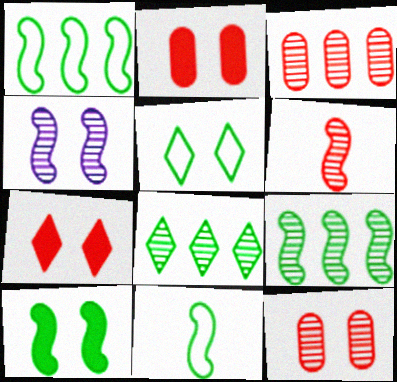[[2, 4, 5], 
[4, 6, 9], 
[9, 10, 11]]